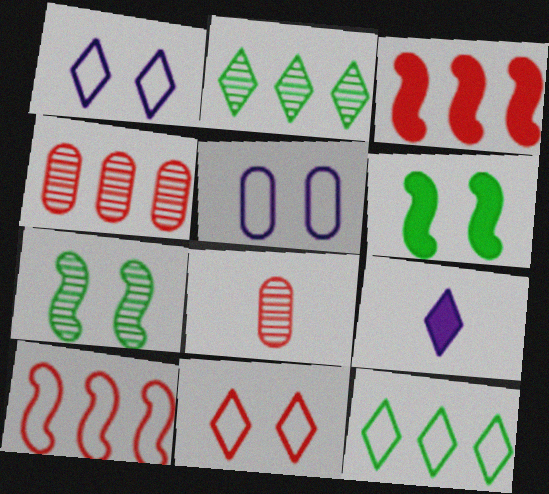[[2, 9, 11], 
[3, 8, 11]]